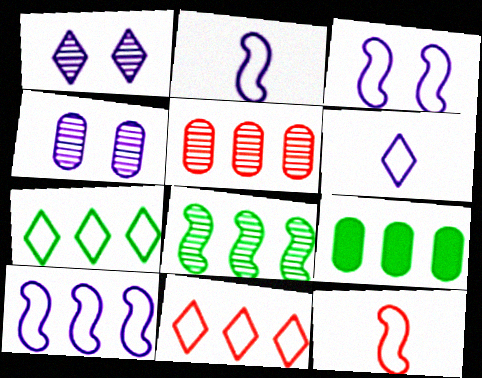[[1, 9, 12], 
[2, 3, 10], 
[7, 8, 9]]